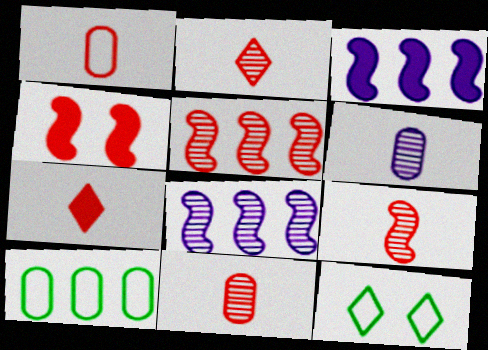[[1, 7, 9], 
[2, 9, 11], 
[3, 11, 12]]